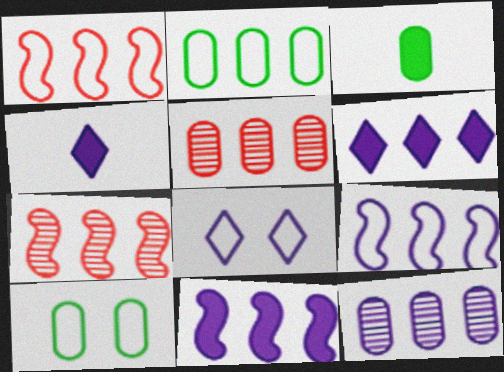[[2, 6, 7], 
[3, 7, 8], 
[4, 7, 10], 
[6, 9, 12]]